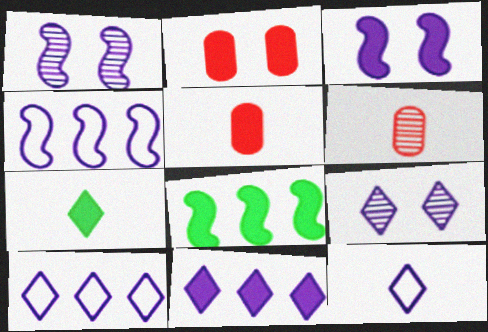[[9, 11, 12]]